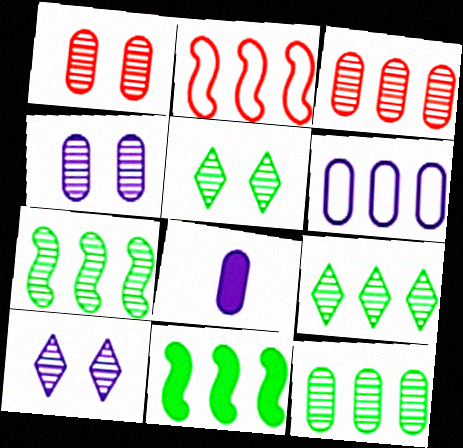[[2, 5, 8], 
[4, 6, 8], 
[7, 9, 12]]